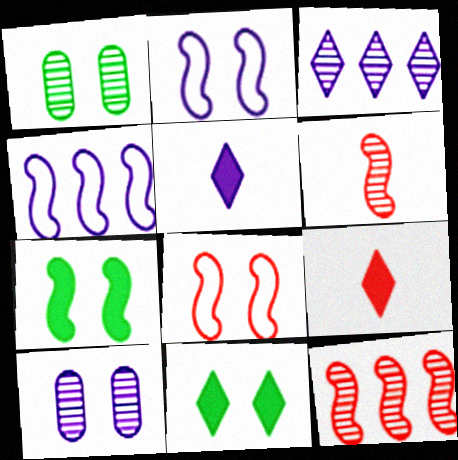[[1, 3, 6], 
[1, 4, 9], 
[4, 5, 10], 
[4, 6, 7], 
[8, 10, 11]]